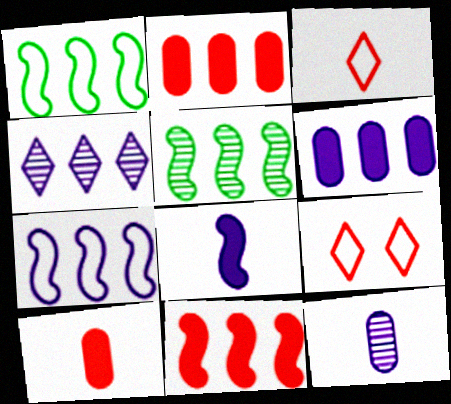[[1, 2, 4], 
[4, 6, 7], 
[5, 7, 11]]